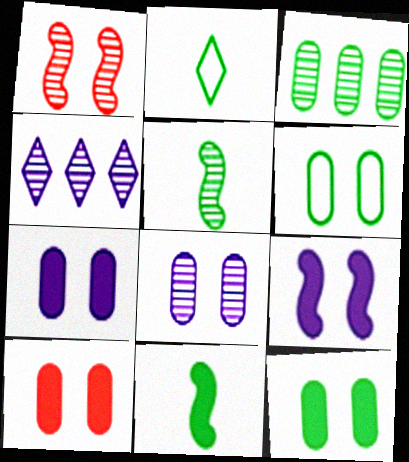[[6, 8, 10], 
[7, 10, 12]]